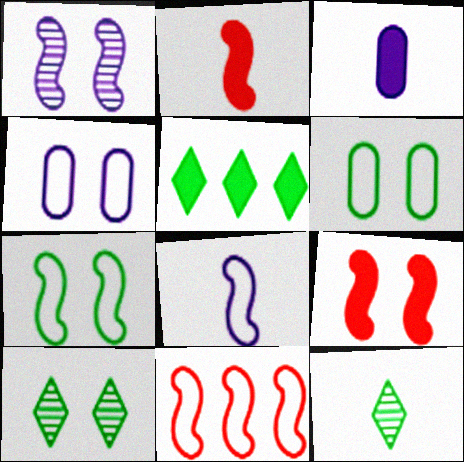[[1, 7, 9], 
[3, 5, 9], 
[3, 10, 11], 
[4, 9, 10], 
[7, 8, 11]]